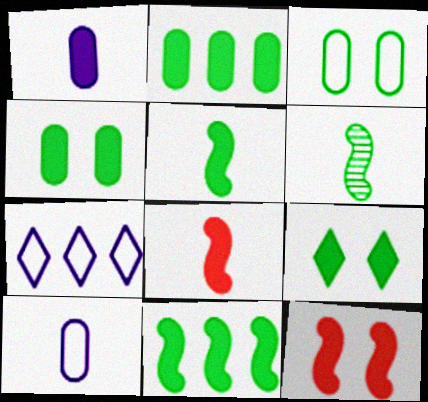[[2, 5, 9]]